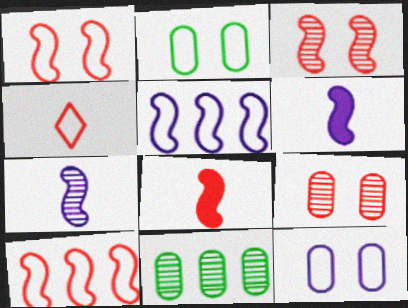[[2, 4, 5], 
[3, 8, 10]]